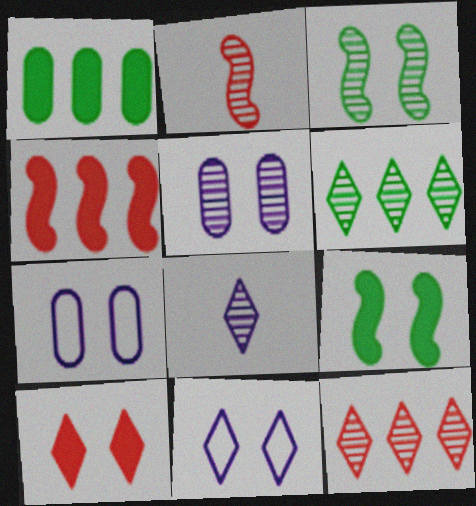[[1, 2, 11], 
[2, 5, 6], 
[3, 7, 10]]